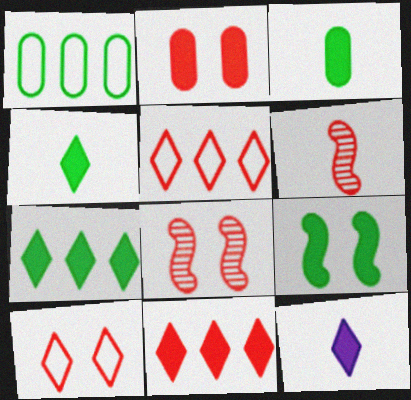[[1, 8, 12], 
[2, 5, 6], 
[2, 8, 10], 
[3, 7, 9]]